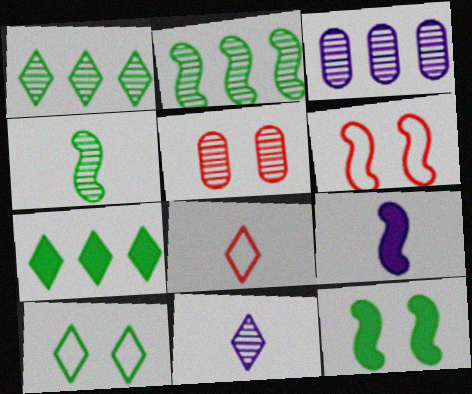[[2, 5, 11], 
[2, 6, 9], 
[3, 8, 12]]